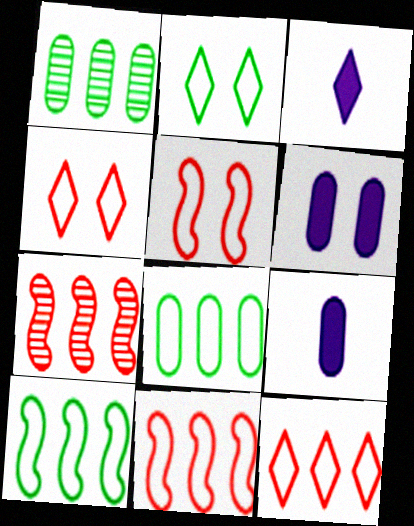[[1, 3, 5], 
[2, 7, 9]]